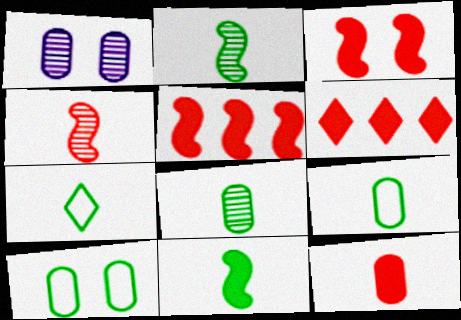[[1, 5, 7], 
[3, 6, 12], 
[7, 8, 11]]